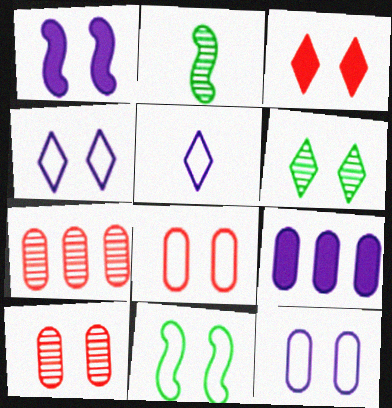[[1, 6, 8], 
[3, 4, 6], 
[4, 8, 11]]